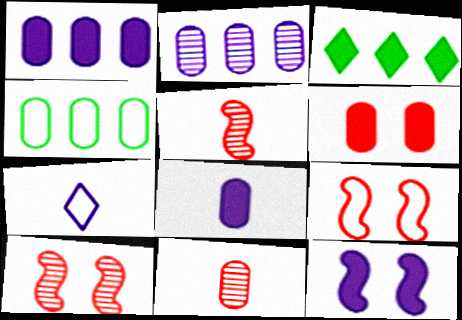[[2, 7, 12], 
[4, 7, 9]]